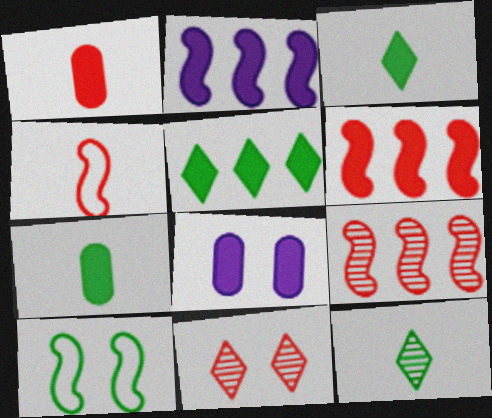[[3, 6, 8], 
[8, 10, 11]]